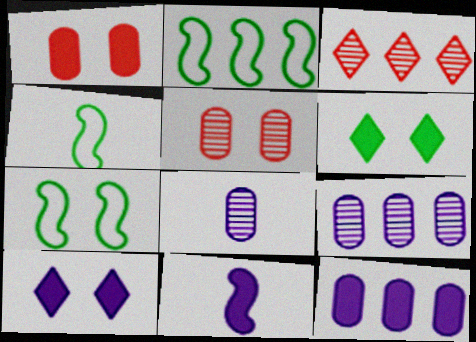[[2, 3, 12], 
[2, 4, 7], 
[5, 7, 10], 
[10, 11, 12]]